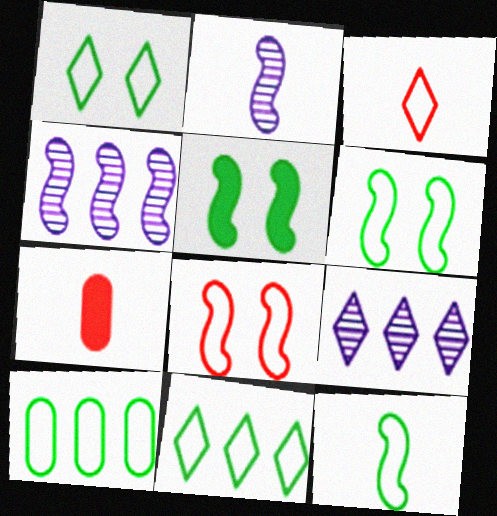[[1, 4, 7], 
[1, 10, 12], 
[6, 7, 9]]